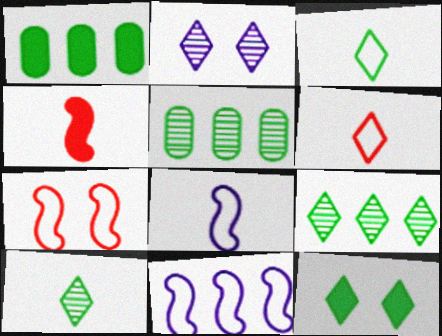[[3, 9, 12]]